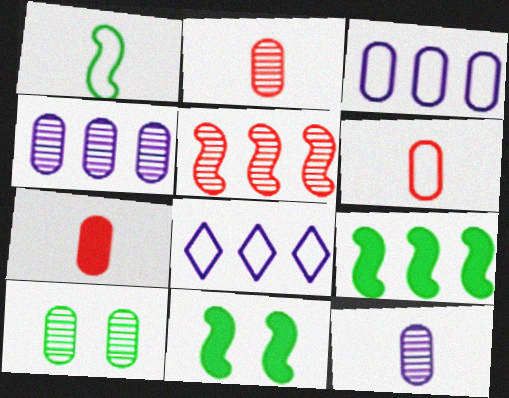[[2, 4, 10], 
[2, 6, 7], 
[2, 8, 11], 
[3, 7, 10]]